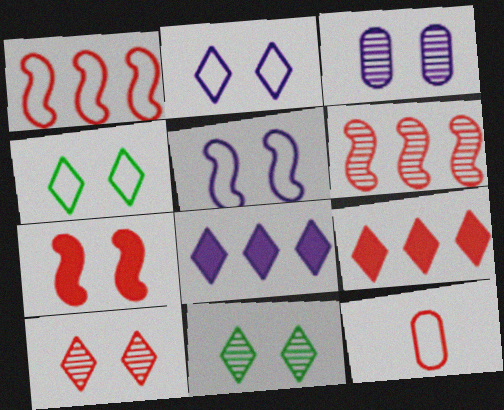[[3, 4, 7]]